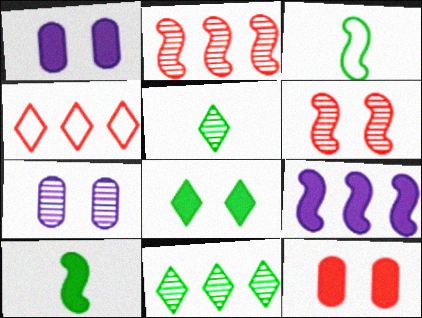[[2, 5, 7], 
[3, 6, 9], 
[4, 7, 10]]